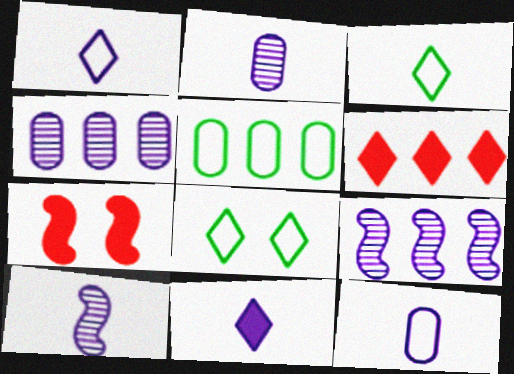[[3, 4, 7], 
[5, 6, 9], 
[10, 11, 12]]